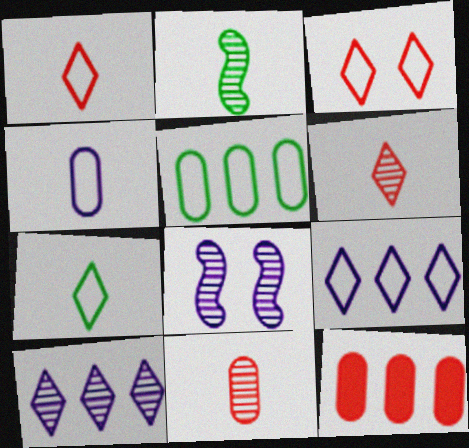[[3, 7, 9], 
[7, 8, 12]]